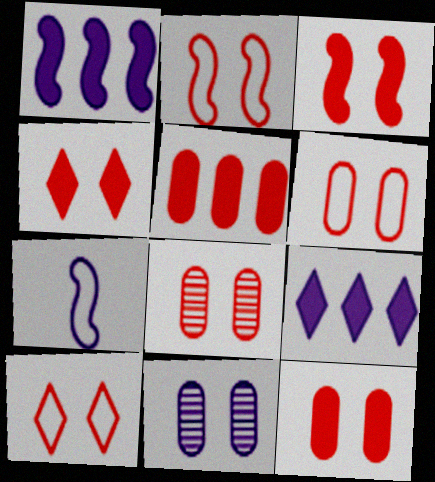[[2, 4, 8], 
[2, 6, 10], 
[3, 4, 12], 
[3, 8, 10], 
[6, 8, 12], 
[7, 9, 11]]